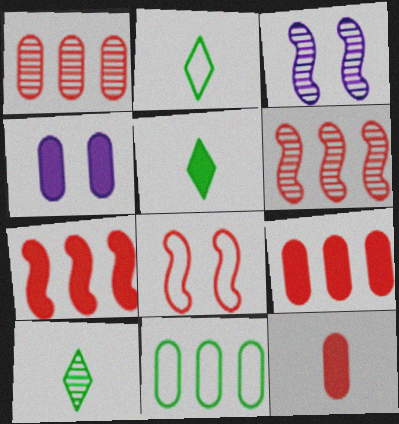[[1, 3, 10], 
[2, 3, 9], 
[2, 4, 6], 
[2, 5, 10], 
[4, 5, 7]]